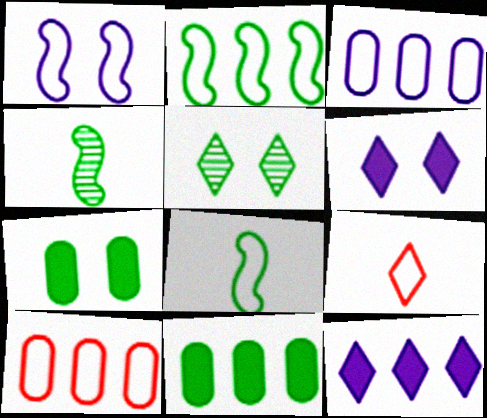[[4, 6, 10], 
[5, 8, 11], 
[5, 9, 12]]